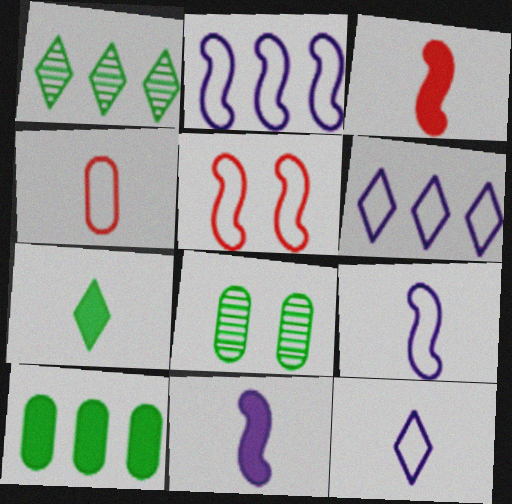[[3, 6, 8]]